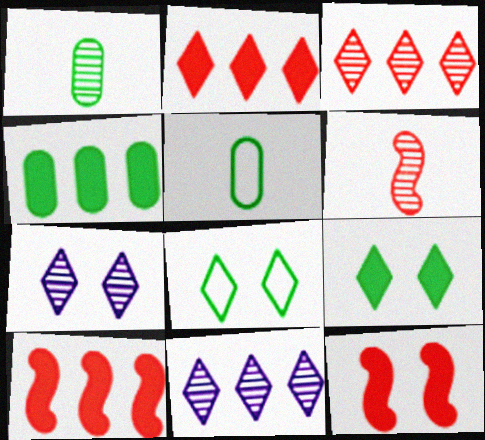[[5, 7, 10], 
[5, 11, 12]]